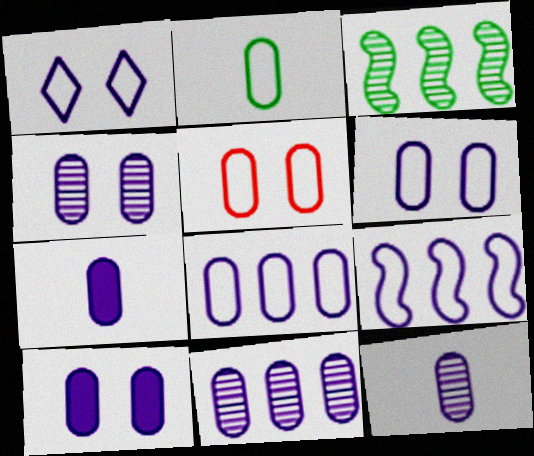[[2, 5, 8], 
[4, 6, 10], 
[4, 7, 8], 
[4, 11, 12], 
[6, 7, 11], 
[8, 10, 12]]